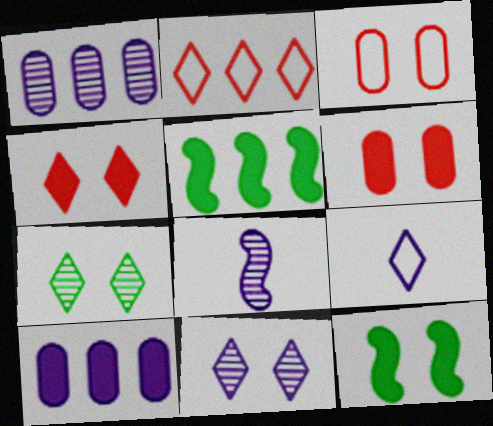[[1, 2, 5], 
[1, 8, 11], 
[3, 11, 12]]